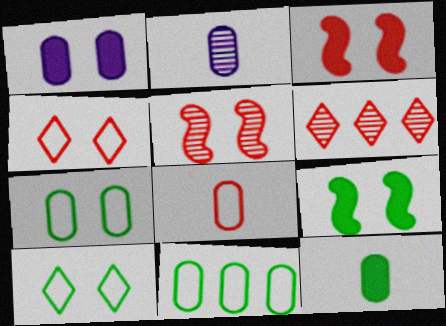[[1, 5, 10], 
[2, 8, 12], 
[3, 6, 8]]